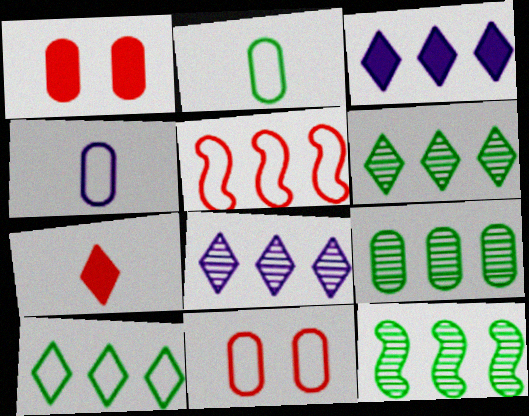[[1, 4, 9], 
[3, 5, 9], 
[6, 9, 12]]